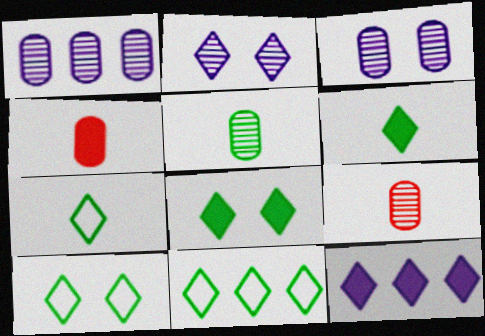[[7, 10, 11]]